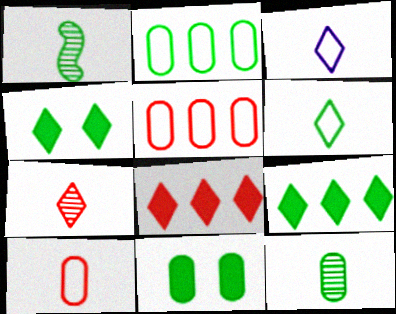[[1, 2, 4], 
[2, 11, 12]]